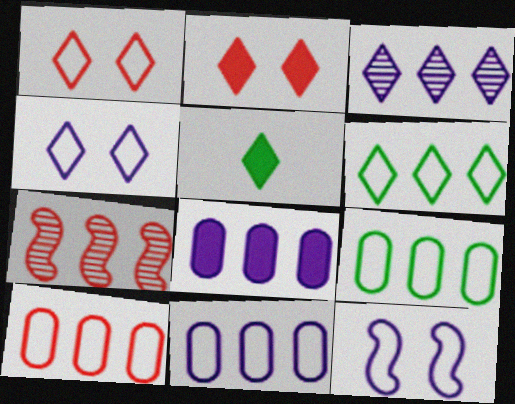[[1, 3, 5], 
[6, 7, 8], 
[9, 10, 11]]